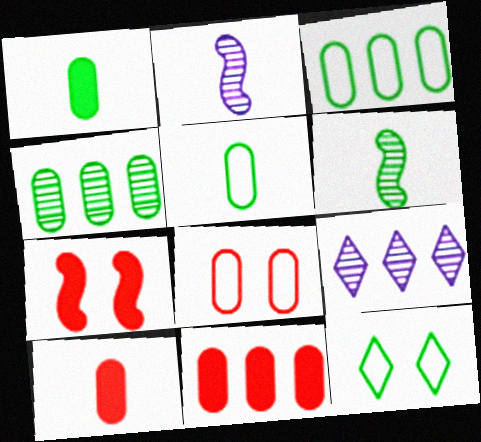[[2, 11, 12], 
[5, 7, 9]]